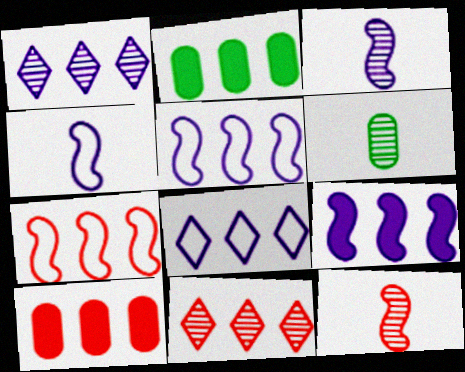[[1, 2, 7], 
[2, 5, 11], 
[7, 10, 11]]